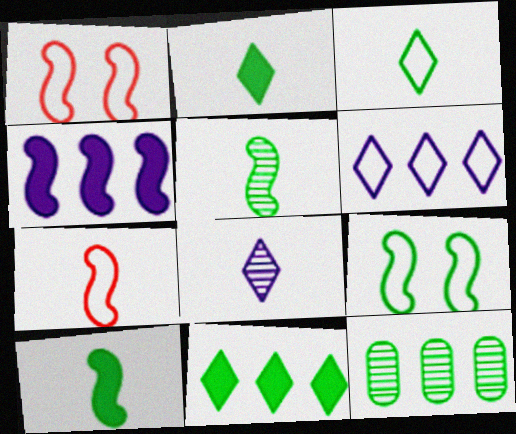[[1, 4, 5], 
[2, 9, 12]]